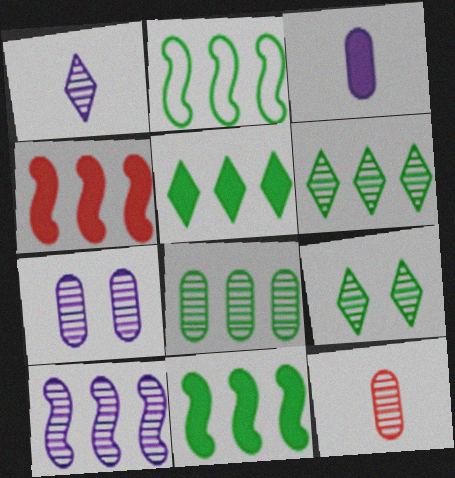[[1, 7, 10], 
[2, 4, 10], 
[2, 5, 8], 
[7, 8, 12], 
[9, 10, 12]]